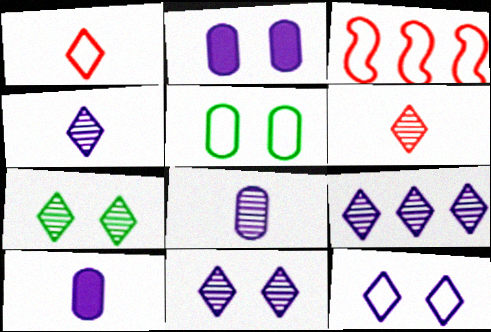[[3, 7, 10], 
[4, 9, 11], 
[6, 7, 9]]